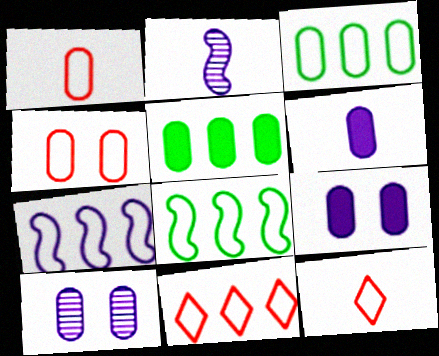[[1, 5, 10], 
[3, 7, 11]]